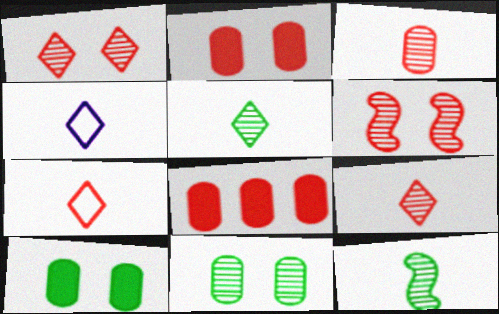[[6, 7, 8]]